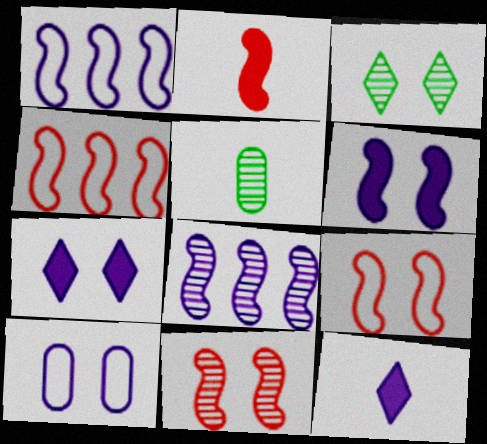[[2, 4, 11], 
[4, 5, 7], 
[8, 10, 12]]